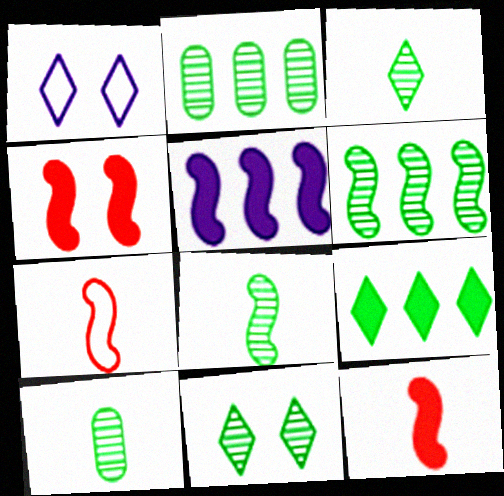[[1, 2, 12], 
[2, 8, 11], 
[3, 8, 10], 
[6, 10, 11]]